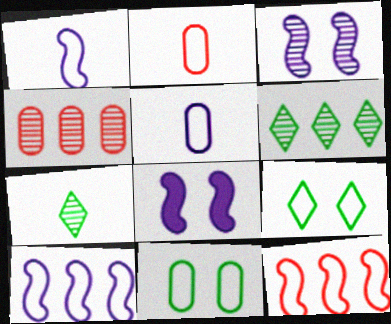[[2, 6, 8], 
[2, 9, 10], 
[3, 4, 7], 
[5, 9, 12]]